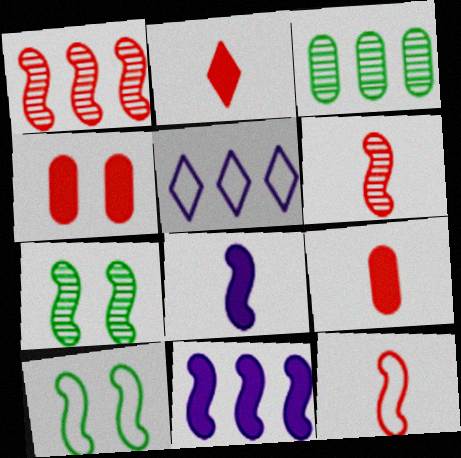[[1, 8, 10], 
[5, 7, 9], 
[6, 10, 11], 
[7, 11, 12]]